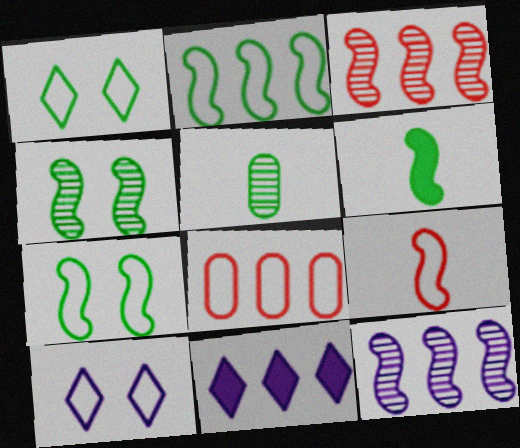[[2, 4, 6]]